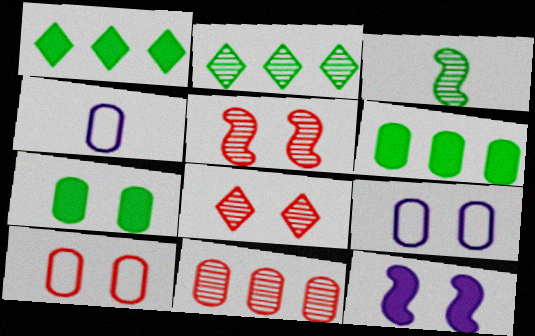[[1, 4, 5], 
[4, 7, 11]]